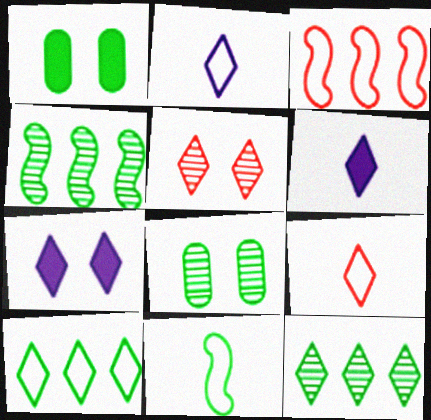[[1, 11, 12], 
[3, 6, 8], 
[5, 6, 10], 
[7, 9, 12]]